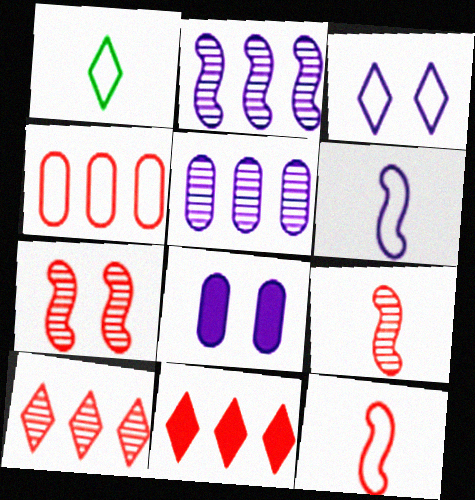[]